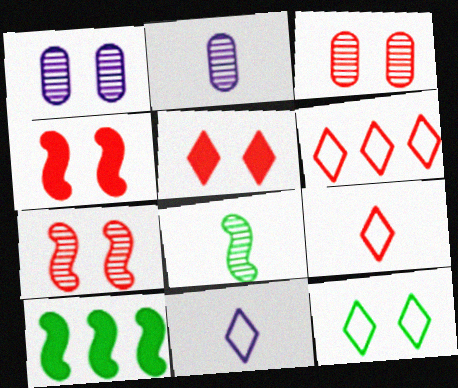[[1, 4, 12], 
[1, 9, 10], 
[3, 10, 11], 
[6, 11, 12]]